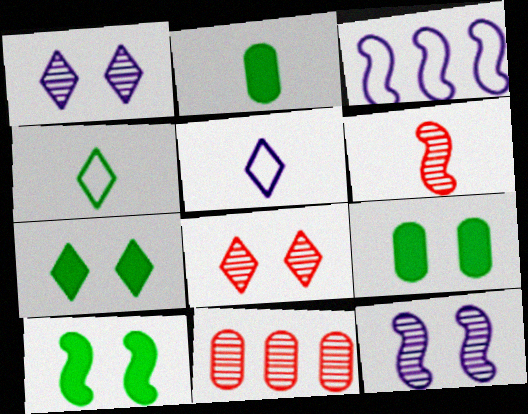[[2, 3, 8], 
[2, 5, 6], 
[3, 6, 10], 
[5, 10, 11], 
[6, 8, 11], 
[7, 9, 10]]